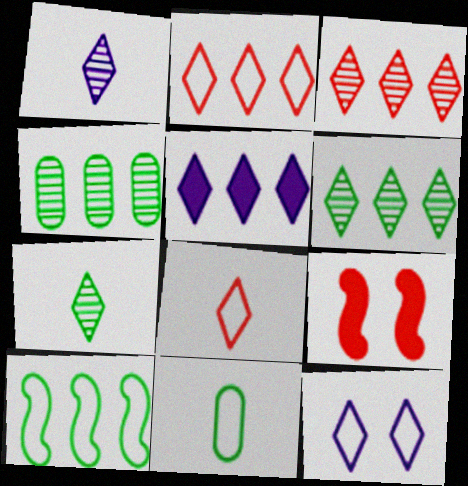[[1, 5, 12], 
[2, 5, 6]]